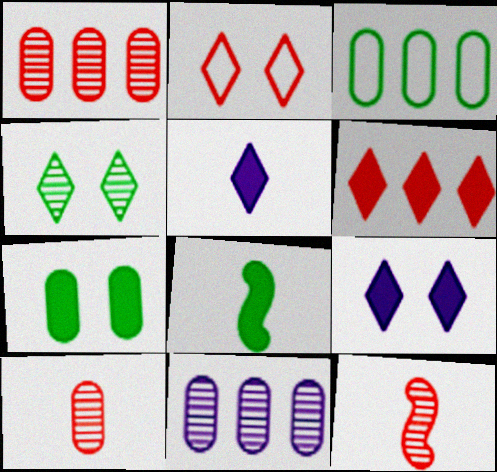[[2, 4, 9], 
[2, 8, 11], 
[3, 4, 8], 
[3, 9, 12], 
[4, 11, 12]]